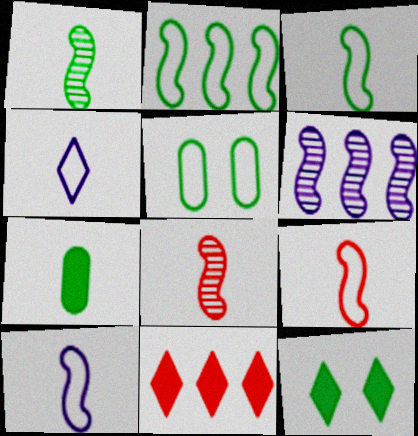[[3, 9, 10], 
[4, 7, 8]]